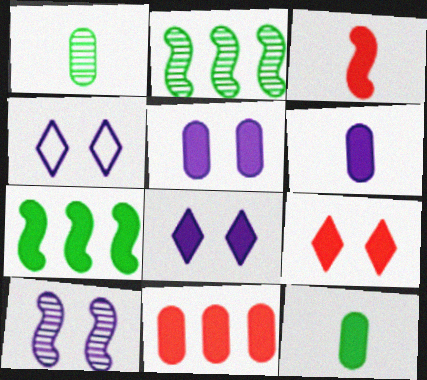[[3, 9, 11], 
[4, 5, 10], 
[5, 11, 12], 
[6, 7, 9]]